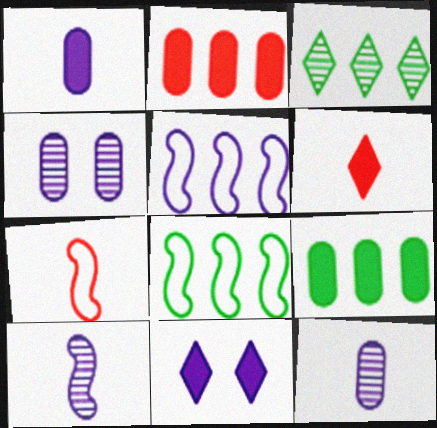[[2, 3, 5], 
[3, 8, 9], 
[4, 6, 8], 
[5, 11, 12]]